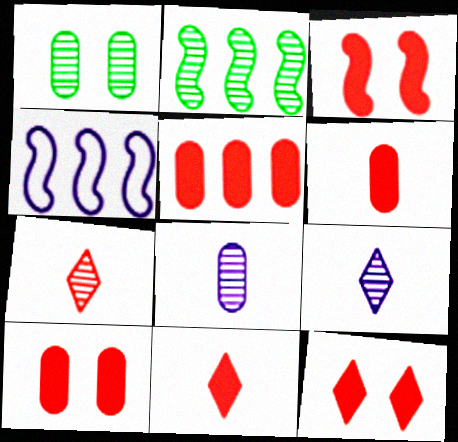[[1, 4, 11], 
[3, 5, 11], 
[3, 10, 12], 
[5, 6, 10]]